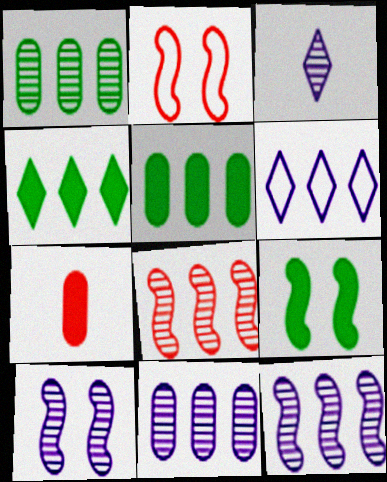[[2, 3, 5], 
[2, 9, 10], 
[3, 10, 11], 
[5, 6, 8]]